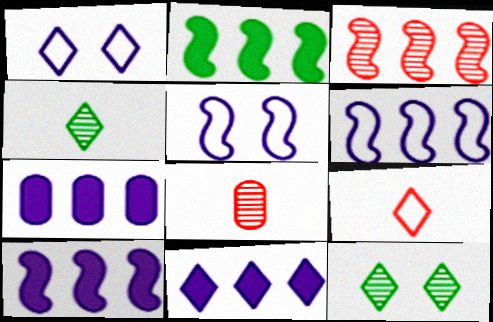[[1, 2, 8], 
[2, 3, 6], 
[7, 10, 11], 
[9, 11, 12]]